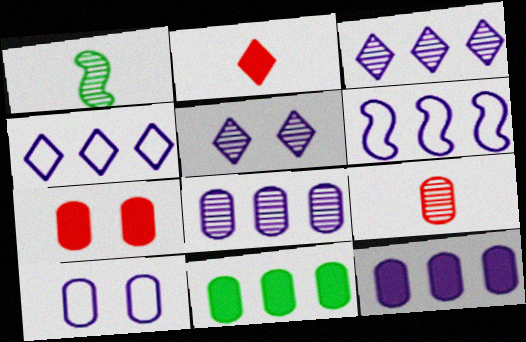[[1, 4, 7], 
[3, 6, 12], 
[9, 10, 11]]